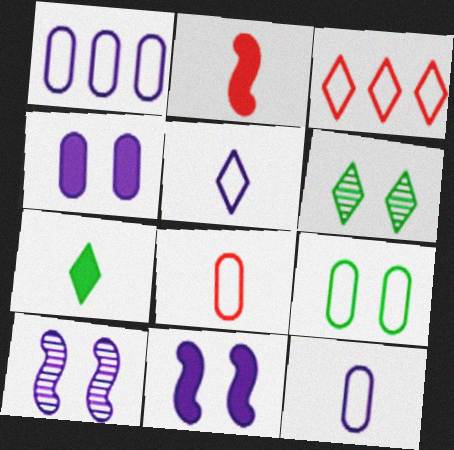[[1, 2, 6], 
[1, 8, 9]]